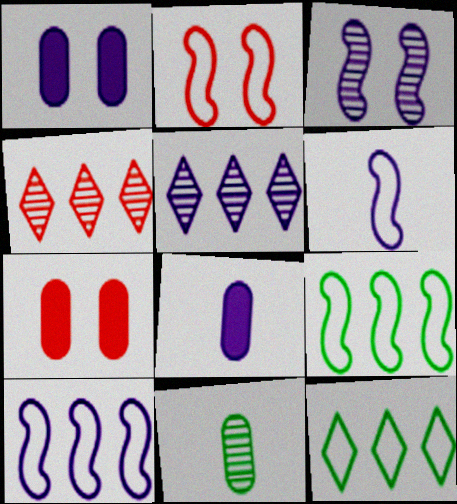[[1, 5, 6], 
[2, 6, 9], 
[3, 4, 11]]